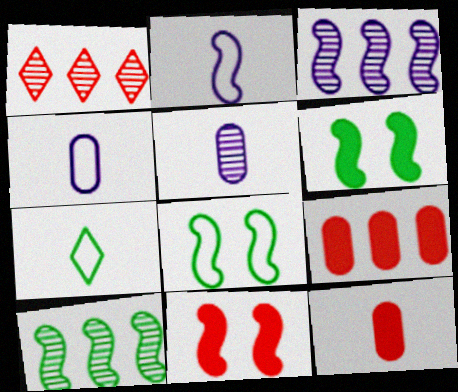[[1, 4, 6], 
[2, 10, 11]]